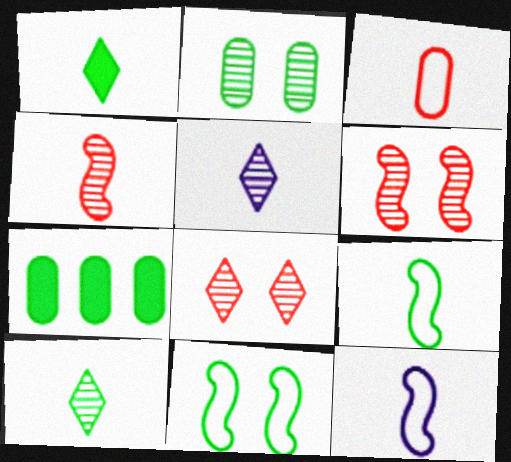[[7, 8, 12], 
[7, 10, 11]]